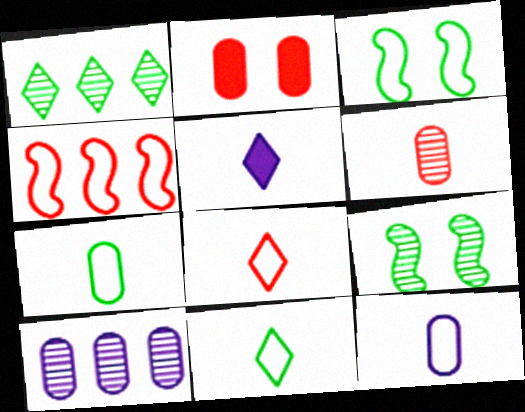[[2, 7, 10]]